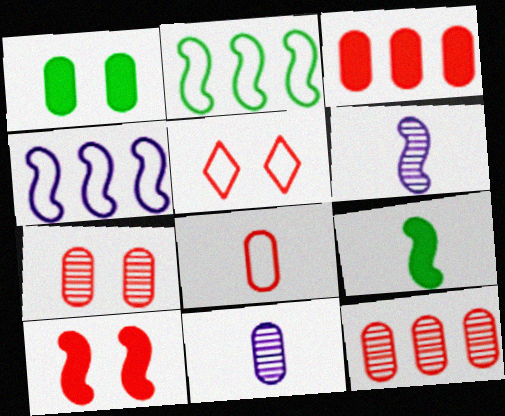[[2, 6, 10], 
[3, 7, 8], 
[5, 7, 10]]